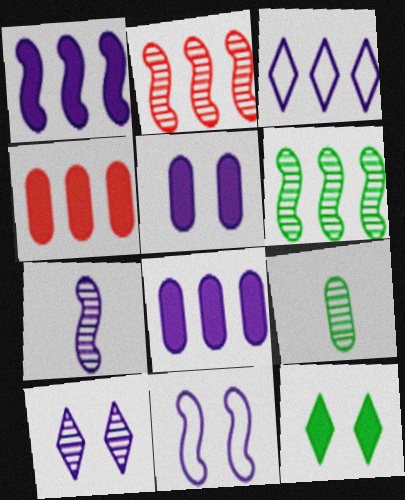[[1, 7, 11], 
[2, 9, 10], 
[3, 4, 6], 
[3, 5, 7], 
[5, 10, 11]]